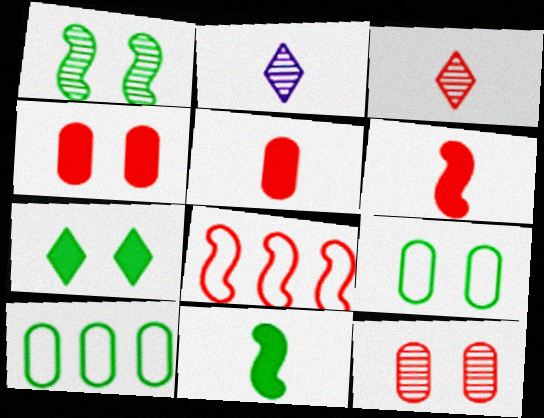[[1, 7, 9], 
[3, 4, 8]]